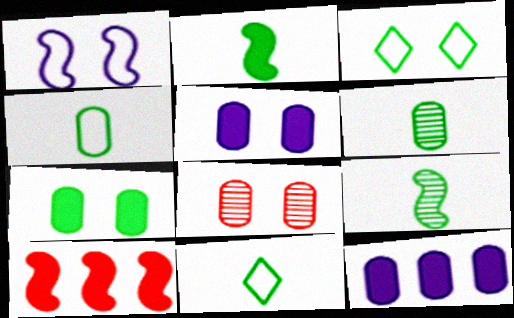[[1, 9, 10], 
[2, 6, 11], 
[4, 8, 12]]